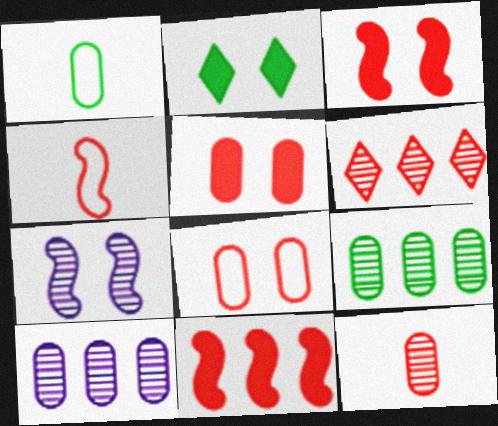[[1, 5, 10], 
[2, 4, 10], 
[2, 7, 8], 
[4, 5, 6]]